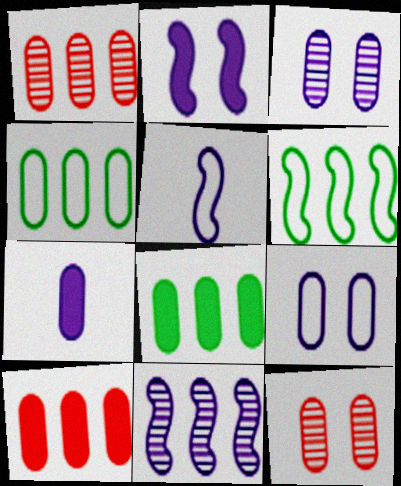[[2, 5, 11], 
[4, 7, 12]]